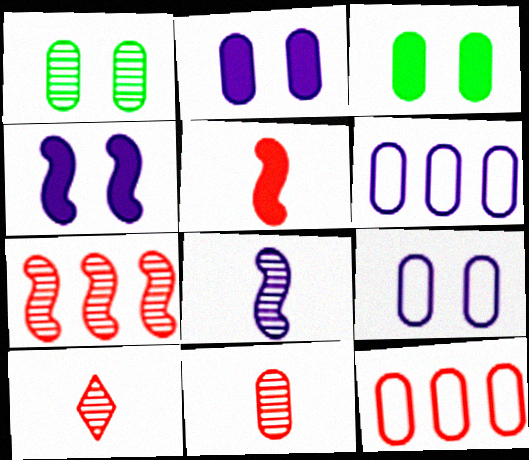[[3, 6, 11]]